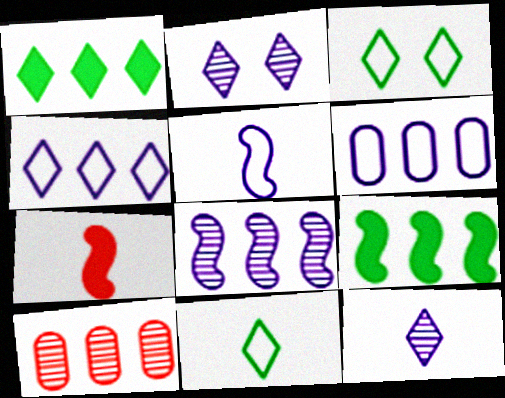[[4, 9, 10]]